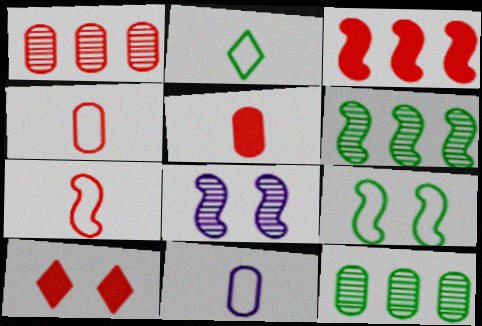[[1, 7, 10], 
[2, 7, 11], 
[3, 5, 10], 
[6, 10, 11]]